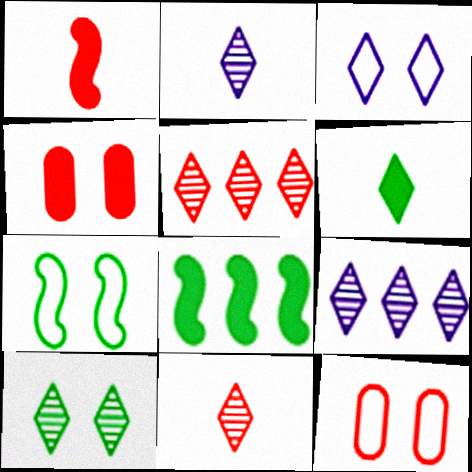[[1, 5, 12], 
[2, 5, 10], 
[2, 8, 12], 
[3, 5, 6], 
[3, 7, 12], 
[9, 10, 11]]